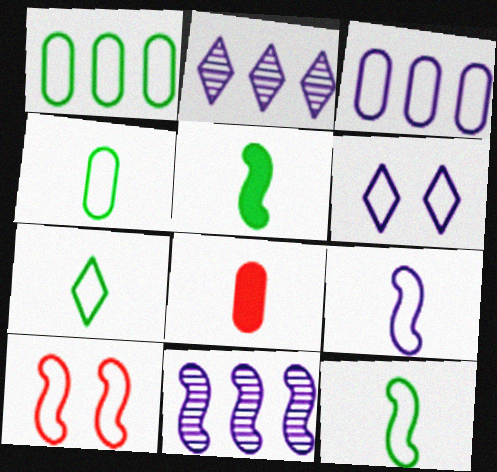[[3, 6, 9], 
[3, 7, 10], 
[4, 7, 12], 
[5, 10, 11]]